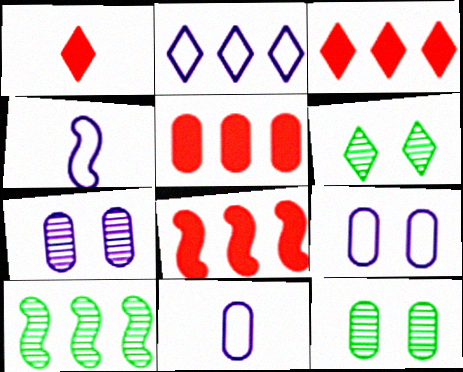[[1, 2, 6], 
[1, 9, 10], 
[2, 4, 9], 
[2, 5, 10], 
[3, 4, 12], 
[3, 5, 8], 
[4, 5, 6], 
[5, 11, 12], 
[6, 8, 11]]